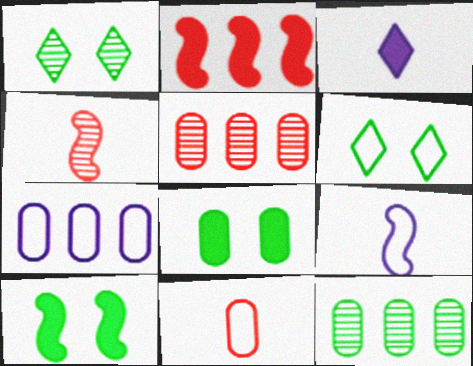[[2, 3, 8]]